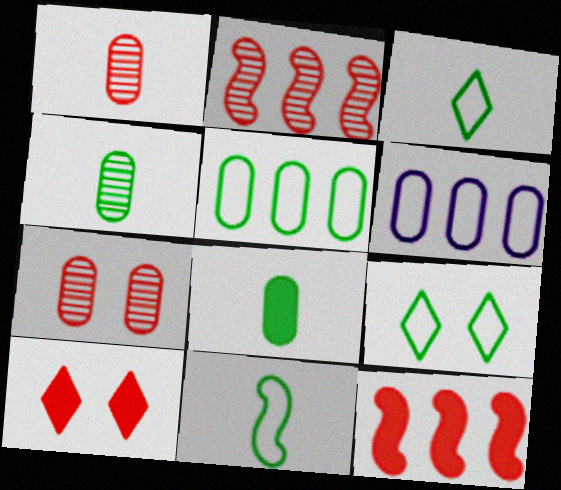[[5, 9, 11], 
[6, 7, 8]]